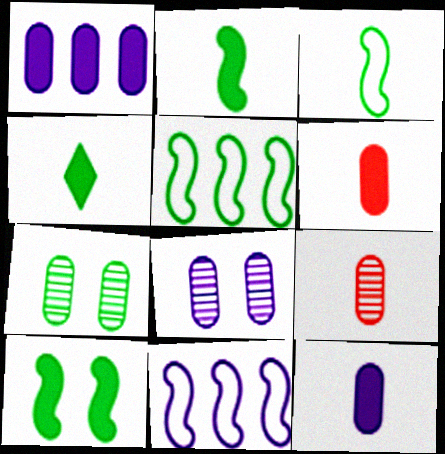[[4, 5, 7]]